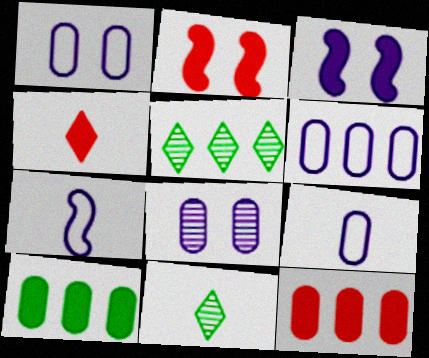[[1, 6, 9], 
[2, 4, 12], 
[2, 5, 9], 
[2, 6, 11], 
[3, 4, 10]]